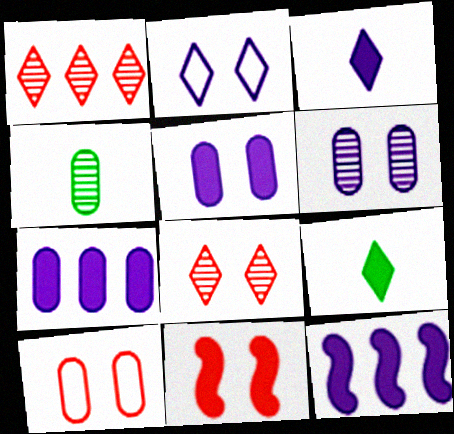[[1, 2, 9], 
[3, 5, 12], 
[4, 7, 10], 
[7, 9, 11], 
[8, 10, 11]]